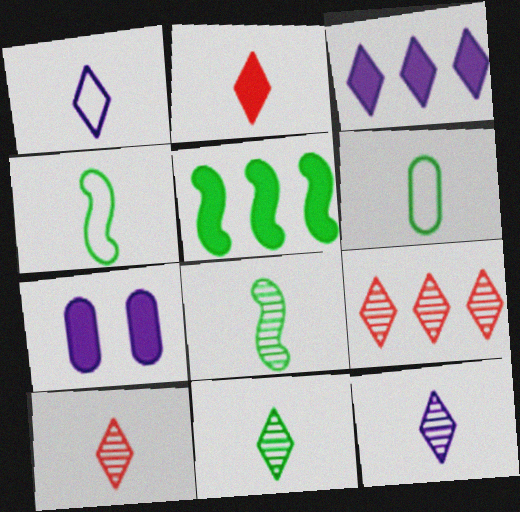[[1, 2, 11], 
[2, 5, 7], 
[4, 7, 9], 
[10, 11, 12]]